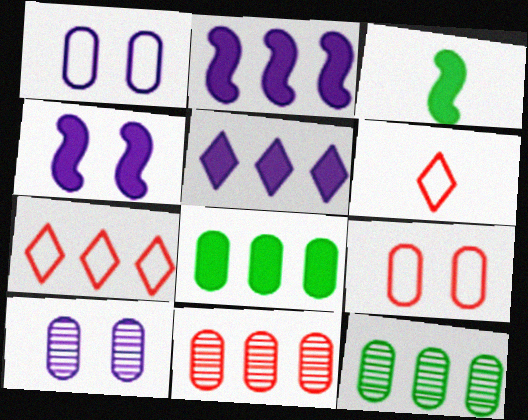[[2, 7, 12], 
[3, 7, 10], 
[4, 6, 12]]